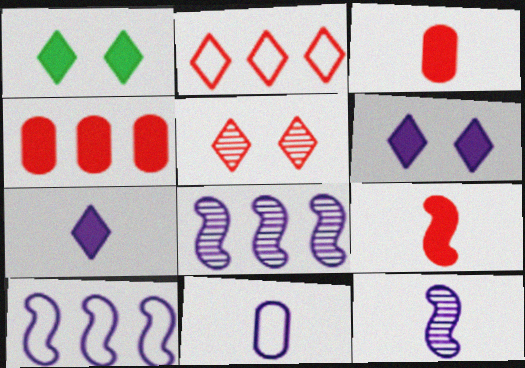[[6, 8, 11], 
[7, 11, 12]]